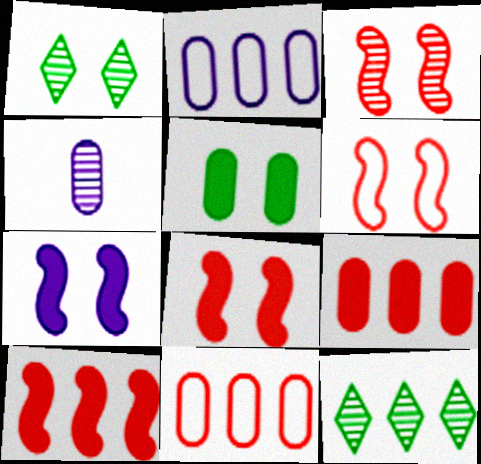[[2, 10, 12], 
[3, 4, 12], 
[3, 6, 8], 
[4, 5, 11]]